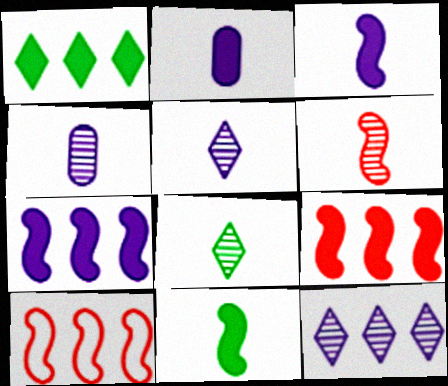[[4, 6, 8]]